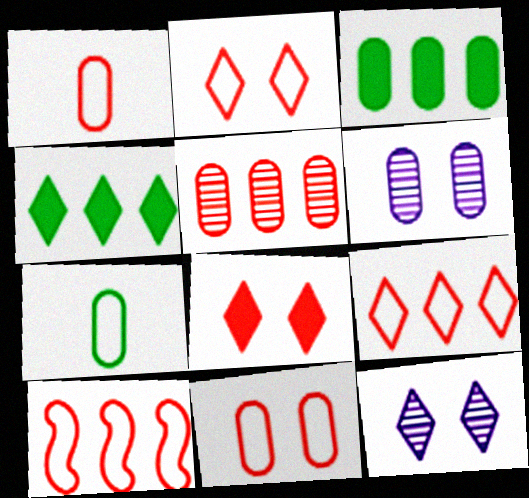[[1, 2, 10], 
[1, 3, 6]]